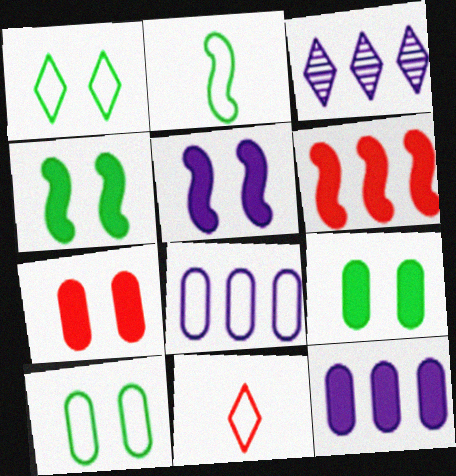[[2, 3, 7]]